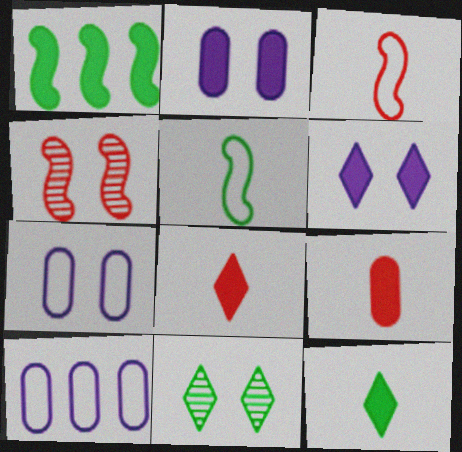[[1, 2, 8], 
[1, 6, 9], 
[4, 10, 12]]